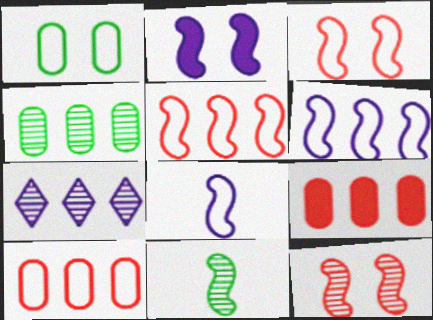[[2, 5, 11]]